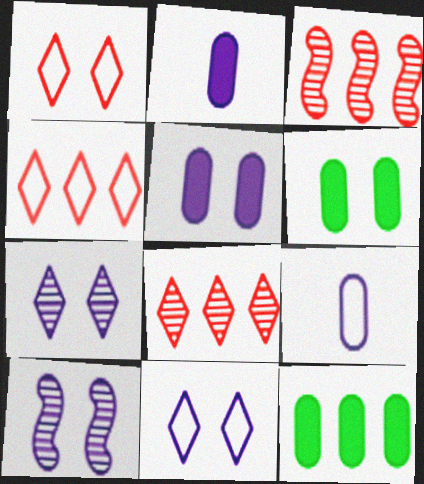[[1, 6, 10], 
[5, 10, 11]]